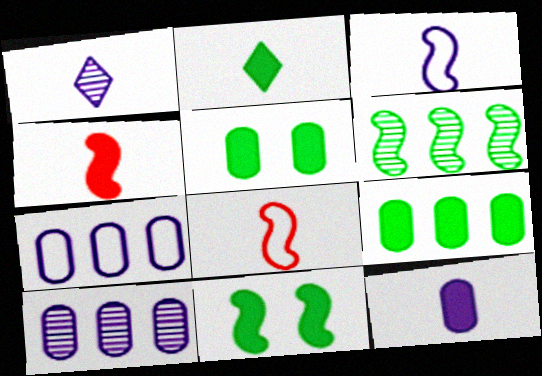[[1, 3, 12], 
[2, 4, 12], 
[2, 9, 11]]